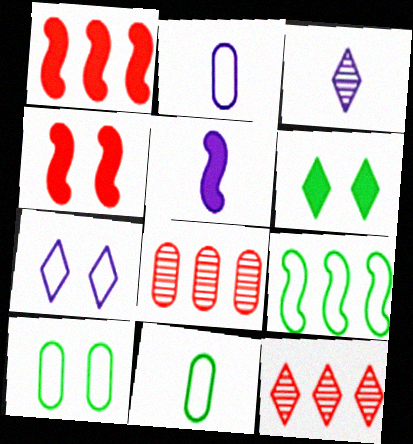[[1, 3, 10], 
[2, 3, 5], 
[5, 10, 12]]